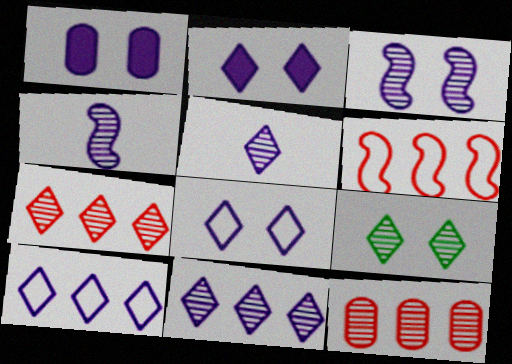[[1, 3, 8], 
[1, 4, 10], 
[2, 5, 10], 
[4, 9, 12], 
[5, 7, 9]]